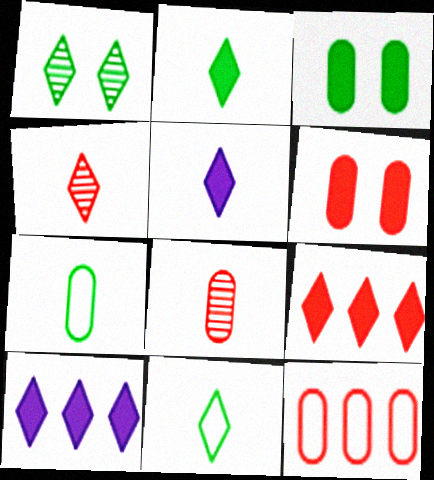[[4, 5, 11], 
[6, 8, 12]]